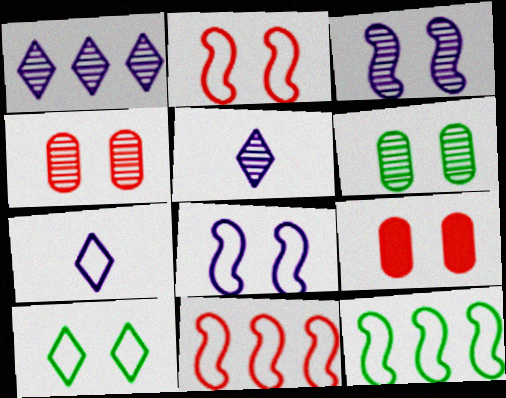[[3, 9, 10], 
[5, 9, 12]]